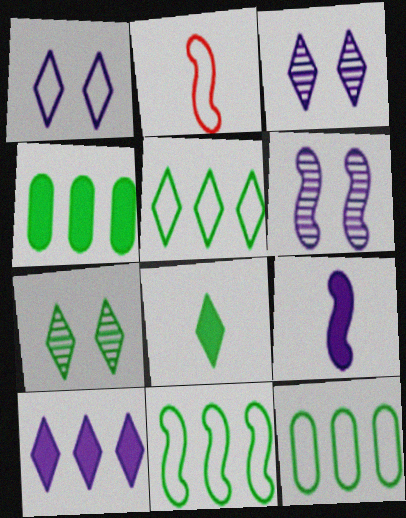[[1, 2, 12], 
[2, 3, 4], 
[5, 7, 8], 
[5, 11, 12]]